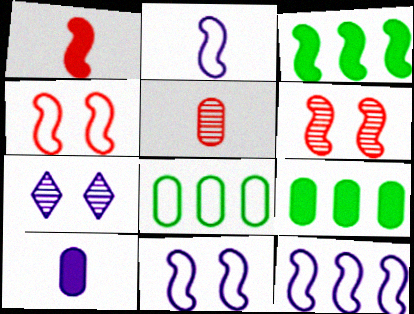[[1, 7, 8], 
[2, 3, 6], 
[2, 11, 12], 
[7, 10, 12]]